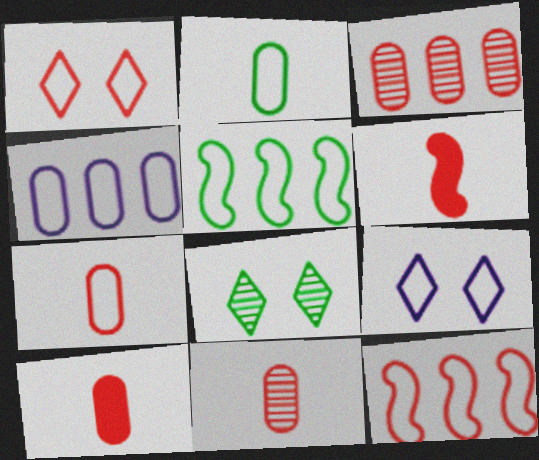[[1, 3, 6], 
[1, 7, 12], 
[2, 9, 12], 
[4, 6, 8], 
[5, 7, 9], 
[7, 10, 11]]